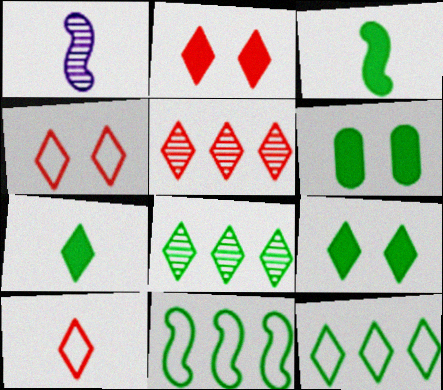[[2, 5, 10]]